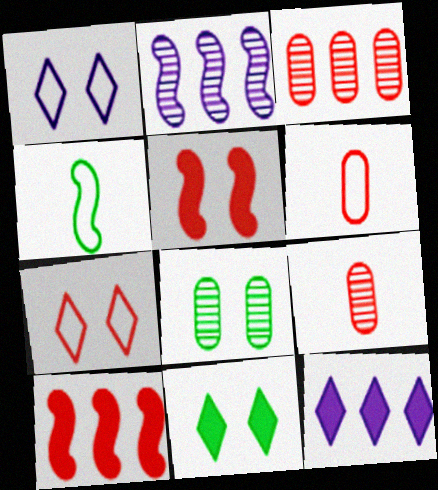[[1, 5, 8], 
[2, 4, 5], 
[2, 6, 11], 
[7, 9, 10]]